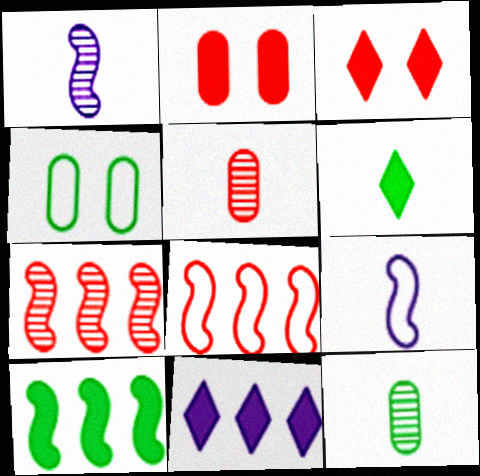[[3, 5, 8], 
[3, 6, 11], 
[5, 6, 9]]